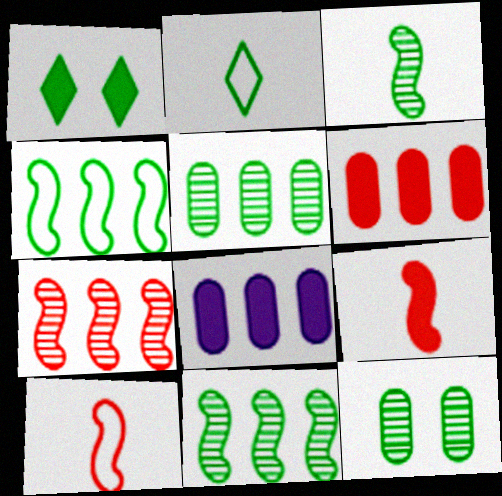[[1, 8, 9]]